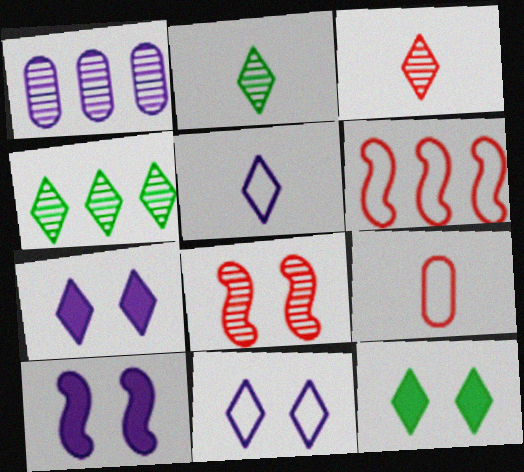[[1, 2, 8], 
[1, 5, 10], 
[4, 9, 10]]